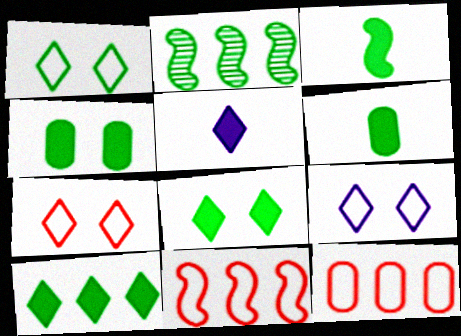[[1, 2, 6], 
[1, 7, 9], 
[3, 4, 10]]